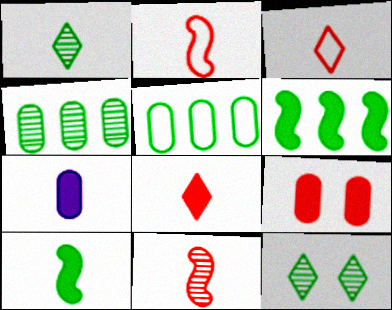[[1, 2, 7], 
[5, 10, 12], 
[7, 8, 10]]